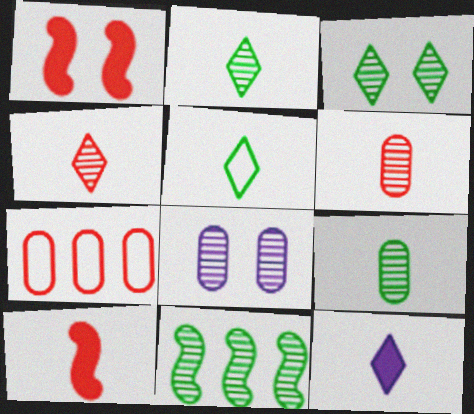[[1, 4, 7], 
[3, 9, 11], 
[4, 5, 12], 
[4, 8, 11]]